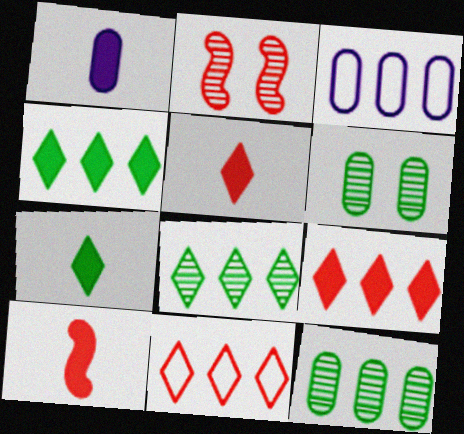[[1, 7, 10], 
[2, 3, 7]]